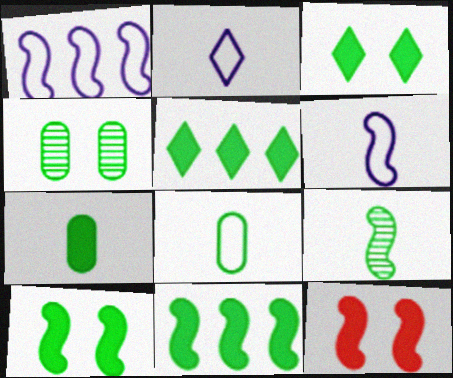[[1, 9, 12], 
[3, 7, 11], 
[5, 7, 10]]